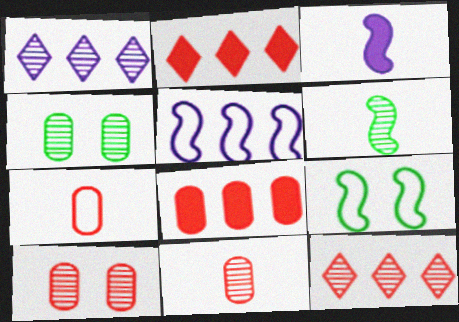[[1, 6, 10], 
[7, 8, 10]]